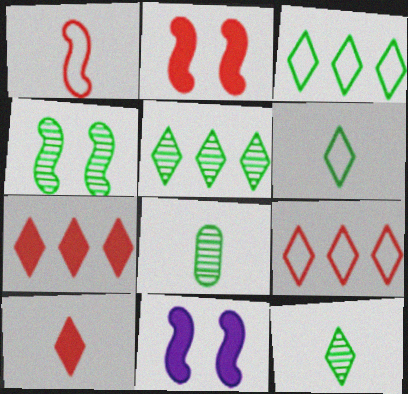[[4, 5, 8], 
[8, 9, 11]]